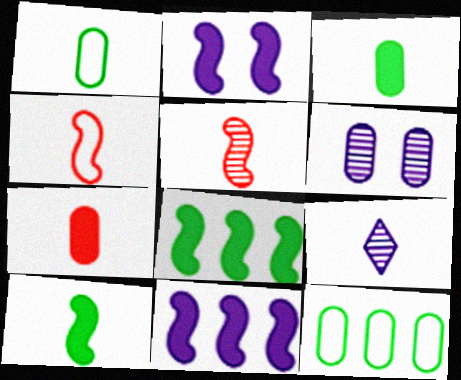[[3, 4, 9], 
[6, 7, 12]]